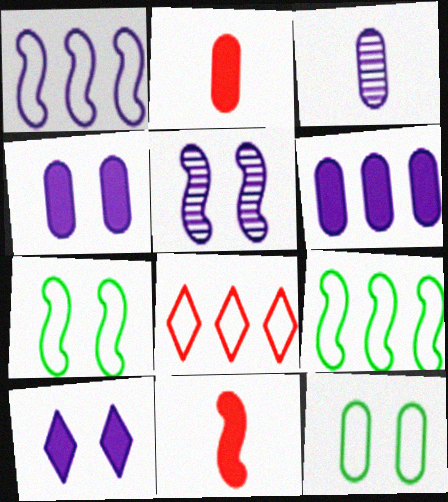[[1, 3, 10], 
[5, 9, 11]]